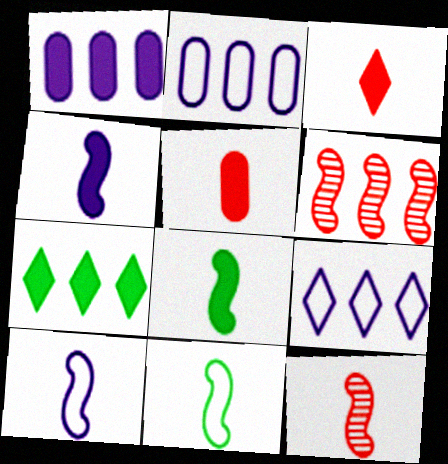[[2, 6, 7], 
[4, 11, 12], 
[8, 10, 12]]